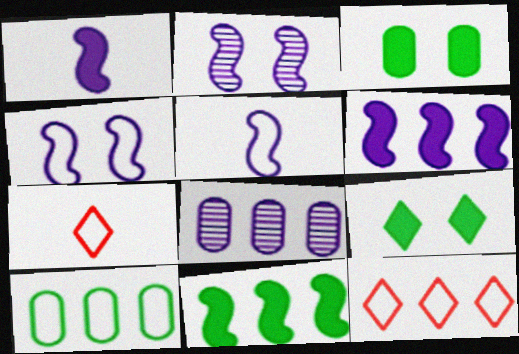[[2, 5, 6], 
[4, 7, 10], 
[8, 11, 12]]